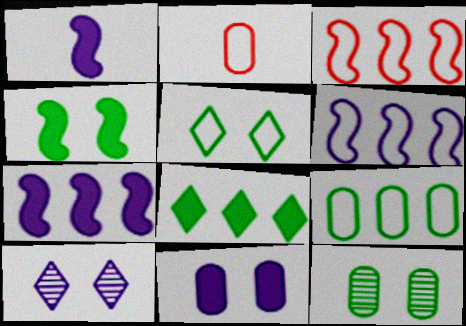[[2, 5, 6], 
[4, 5, 12]]